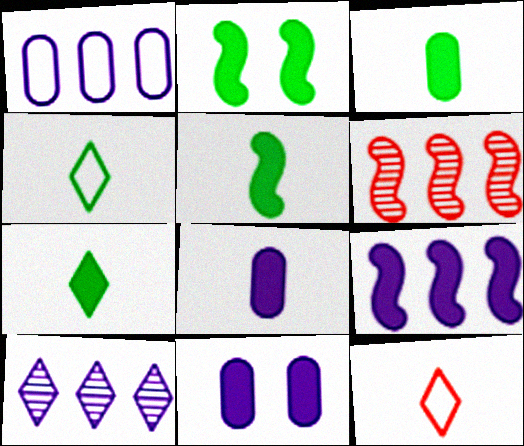[[1, 9, 10], 
[3, 5, 7], 
[4, 6, 11]]